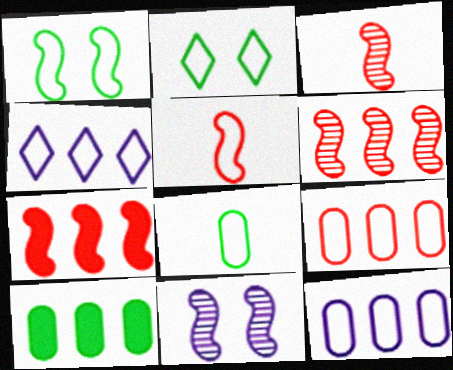[[2, 5, 12], 
[4, 6, 10]]